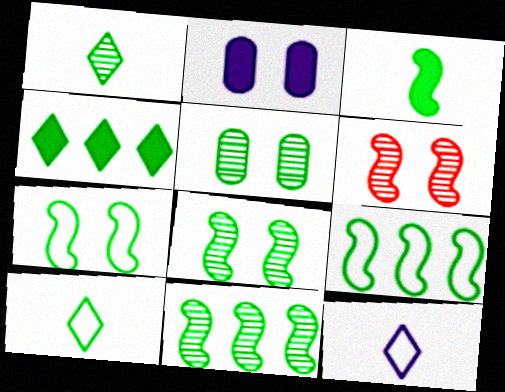[[1, 5, 11], 
[3, 7, 11], 
[3, 8, 9]]